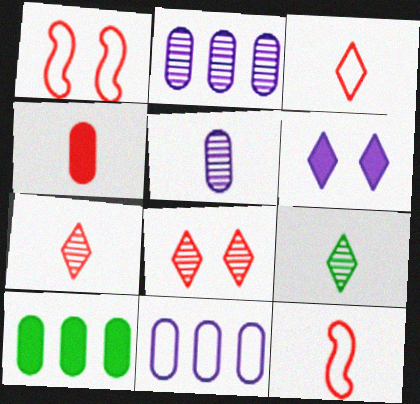[[4, 7, 12]]